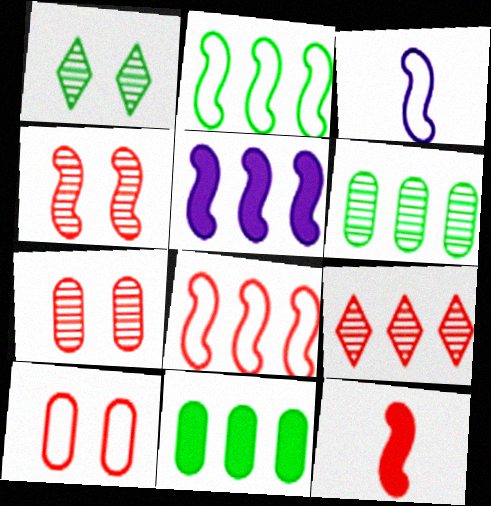[[4, 8, 12], 
[9, 10, 12]]